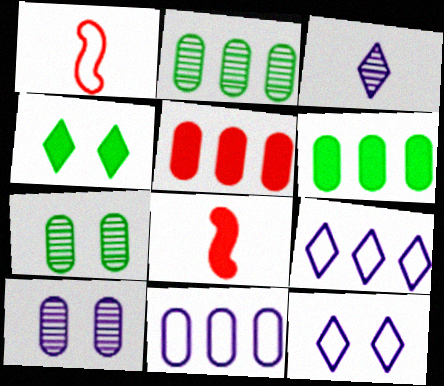[[2, 5, 11], 
[2, 8, 12], 
[7, 8, 9]]